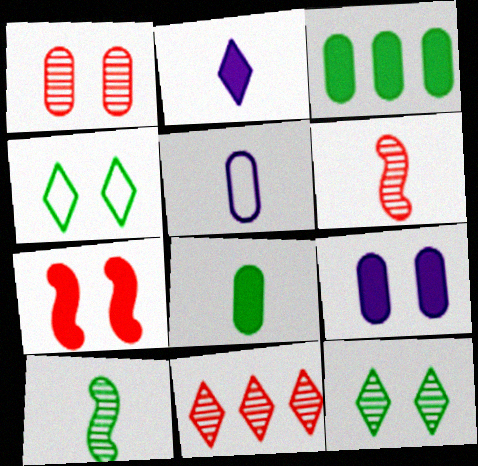[[1, 3, 5], 
[1, 6, 11], 
[2, 3, 7], 
[2, 4, 11], 
[3, 4, 10]]